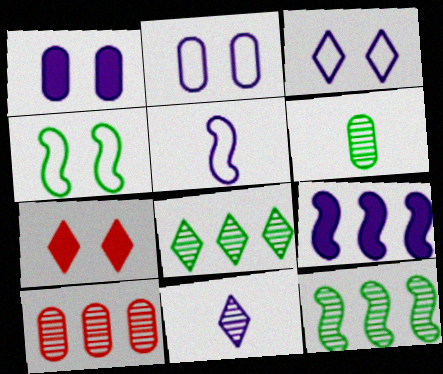[[2, 9, 11]]